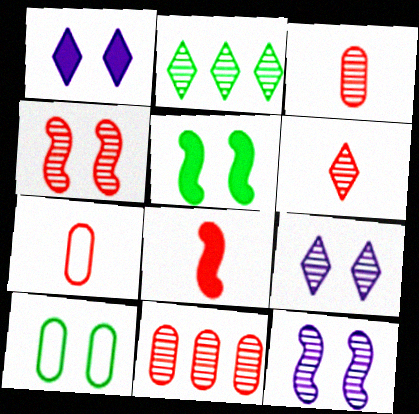[[1, 4, 10], 
[2, 3, 12], 
[2, 6, 9], 
[4, 6, 11], 
[6, 7, 8]]